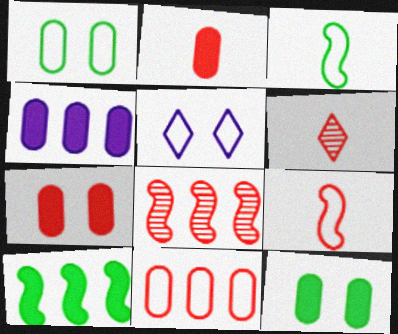[[2, 4, 12], 
[2, 6, 9], 
[3, 5, 11]]